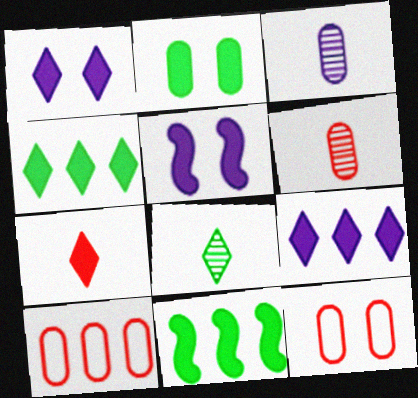[[1, 4, 7], 
[2, 3, 10], 
[5, 8, 10]]